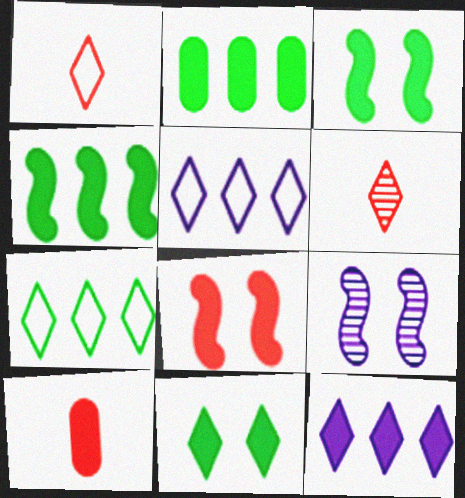[[1, 2, 9], 
[3, 10, 12], 
[5, 6, 11], 
[7, 9, 10]]